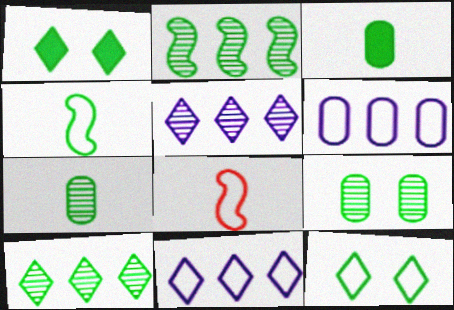[[2, 3, 12], 
[6, 8, 12]]